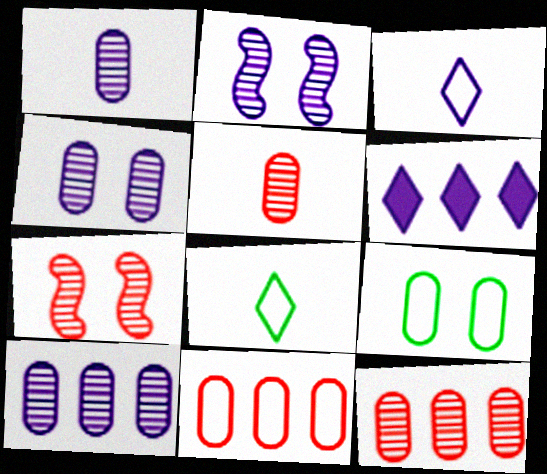[[1, 4, 10]]